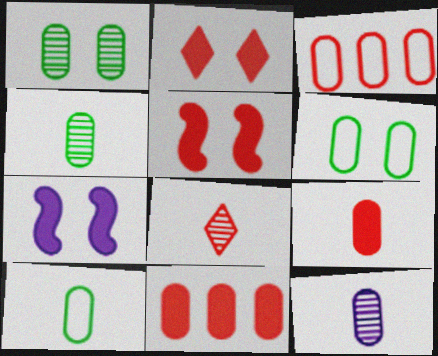[[3, 5, 8], 
[6, 11, 12], 
[9, 10, 12]]